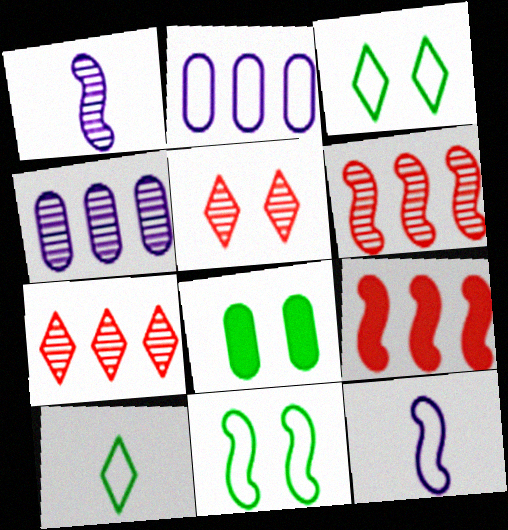[[1, 9, 11], 
[7, 8, 12]]